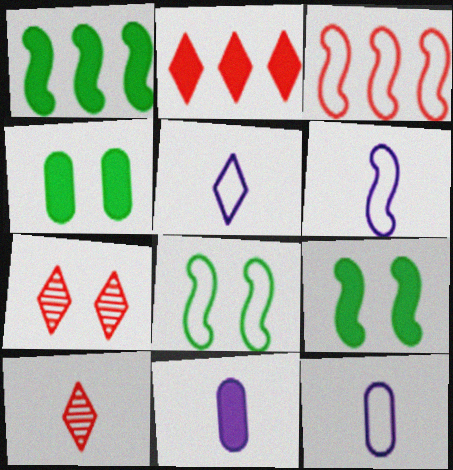[[1, 7, 12], 
[2, 9, 11], 
[3, 6, 8], 
[5, 6, 12]]